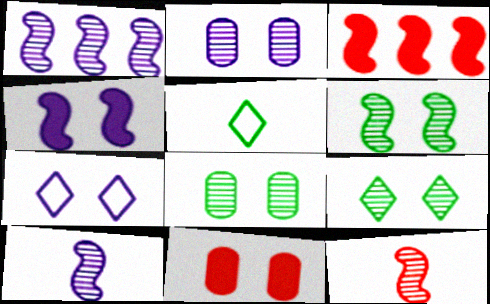[[1, 5, 11], 
[1, 6, 12], 
[2, 3, 5], 
[2, 4, 7], 
[6, 7, 11], 
[6, 8, 9]]